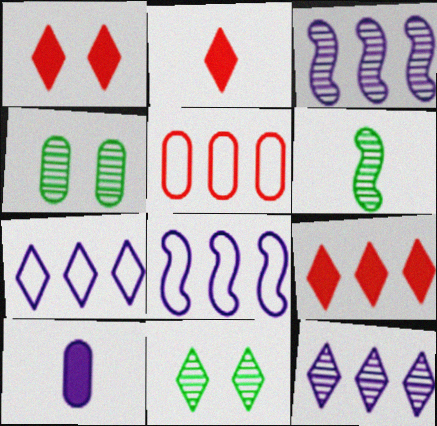[[1, 2, 9], 
[2, 4, 8], 
[2, 7, 11], 
[4, 5, 10]]